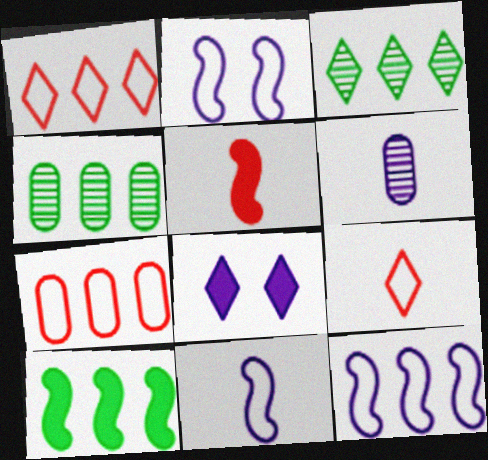[[2, 11, 12], 
[3, 8, 9], 
[6, 8, 12]]